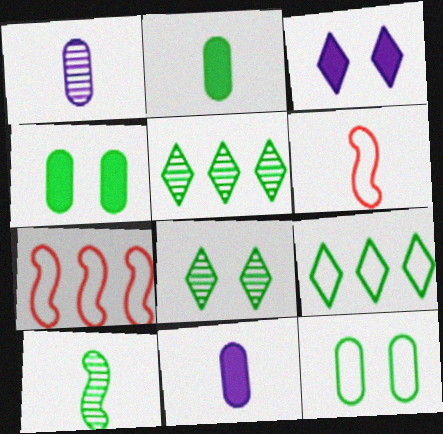[[4, 9, 10], 
[7, 8, 11]]